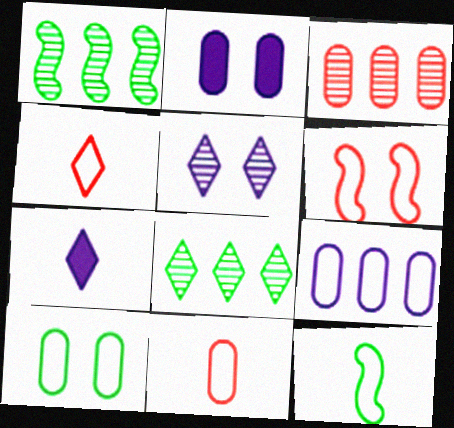[[1, 2, 4], 
[9, 10, 11]]